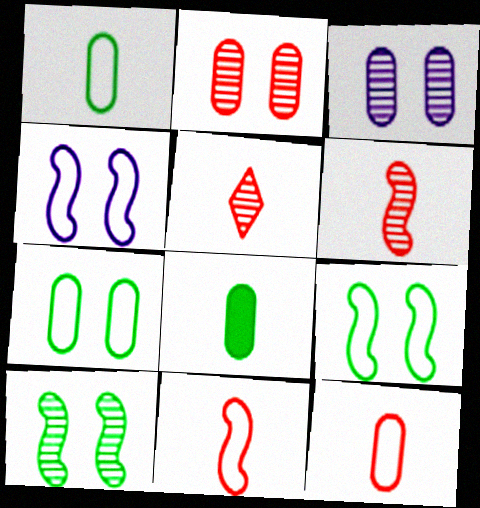[]